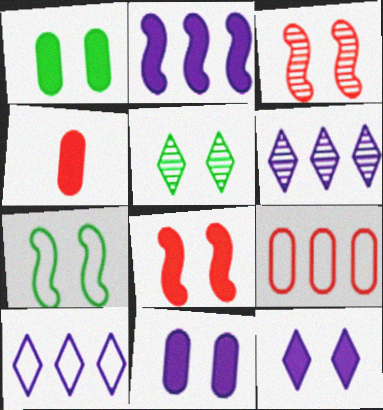[[1, 5, 7], 
[1, 8, 12], 
[4, 6, 7]]